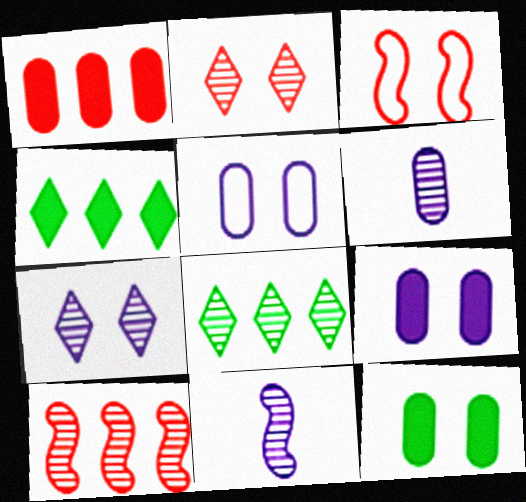[[3, 4, 6], 
[3, 7, 12]]